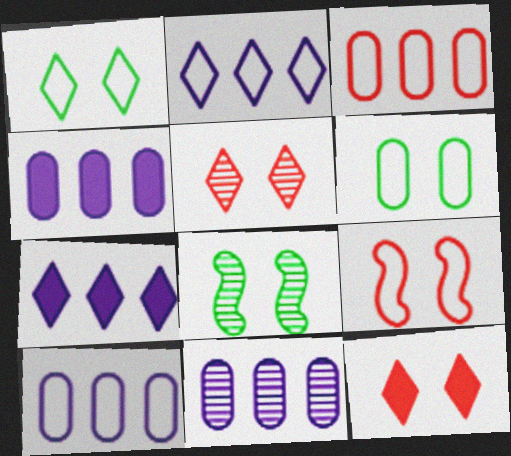[[4, 10, 11]]